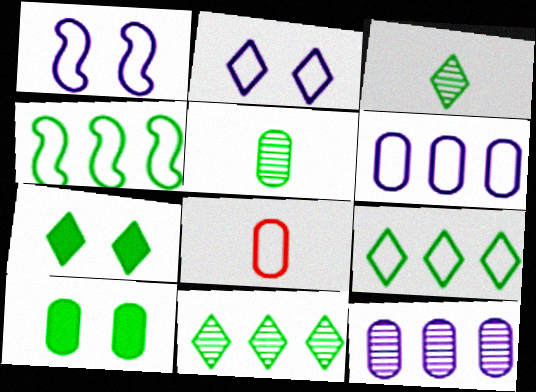[[1, 8, 9], 
[2, 4, 8], 
[3, 4, 10], 
[3, 7, 9], 
[4, 5, 7], 
[8, 10, 12]]